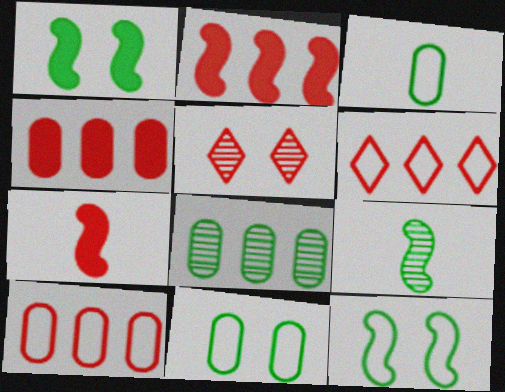[[5, 7, 10]]